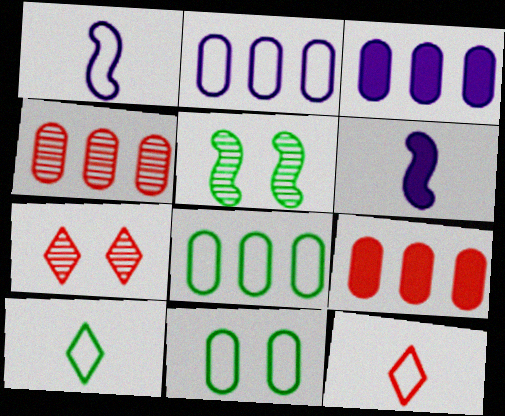[[3, 4, 8], 
[3, 5, 12], 
[6, 7, 8]]